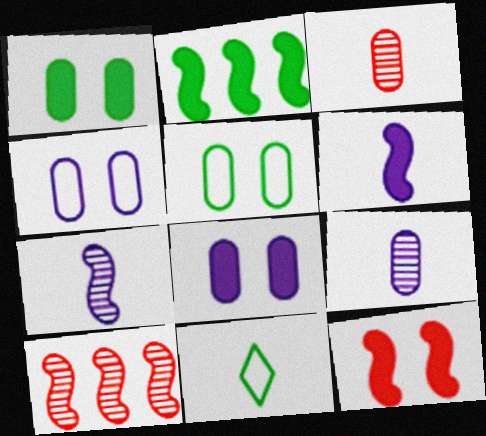[[2, 6, 12], 
[3, 6, 11], 
[8, 10, 11]]